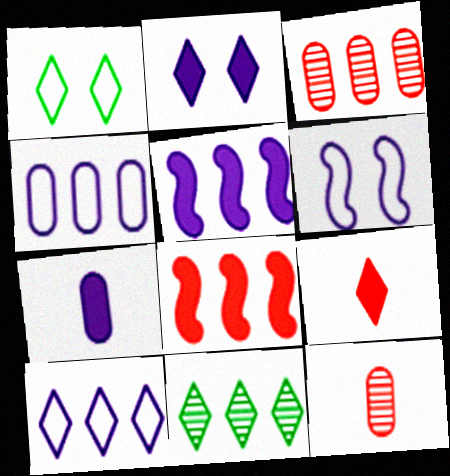[[1, 5, 12], 
[2, 5, 7], 
[4, 8, 11]]